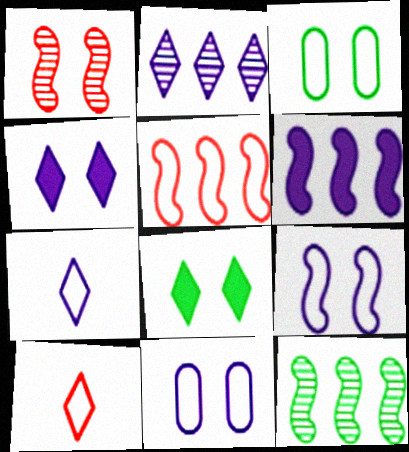[[1, 3, 4], 
[1, 8, 11], 
[2, 4, 7], 
[2, 8, 10], 
[3, 5, 7], 
[5, 6, 12]]